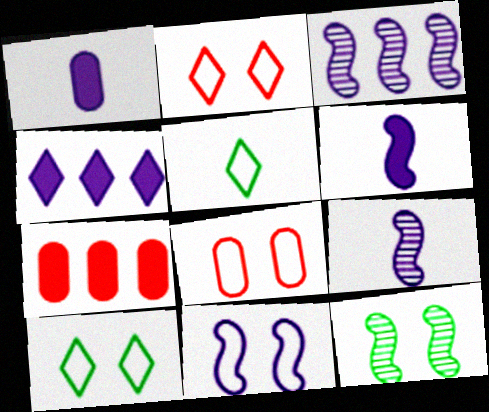[[3, 6, 11], 
[7, 9, 10], 
[8, 10, 11]]